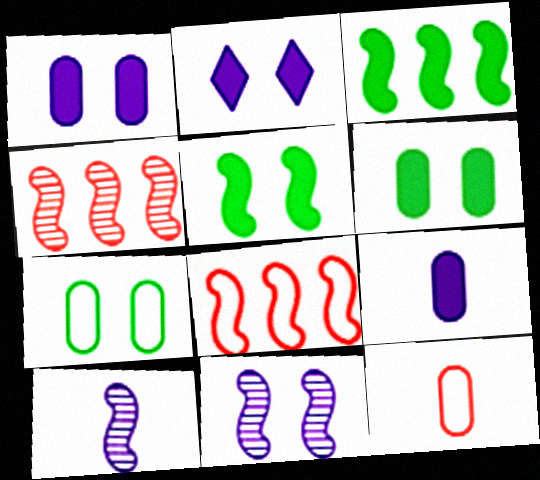[[5, 8, 10]]